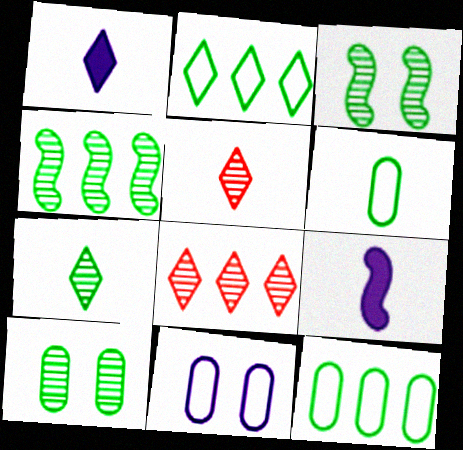[[4, 7, 10], 
[5, 6, 9]]